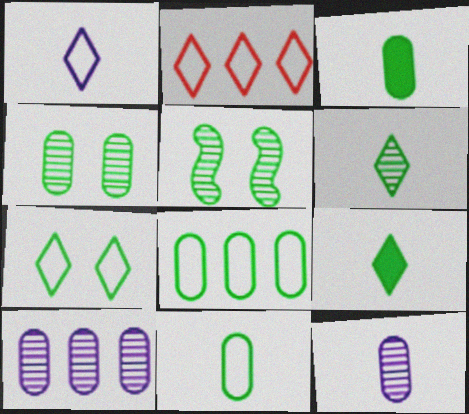[[1, 2, 7], 
[3, 4, 8], 
[5, 8, 9]]